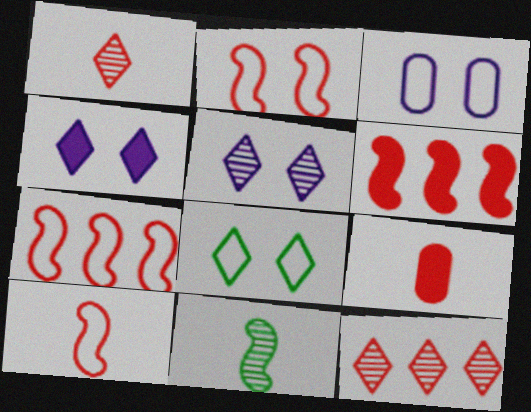[[1, 9, 10], 
[2, 3, 8], 
[2, 7, 10], 
[2, 9, 12]]